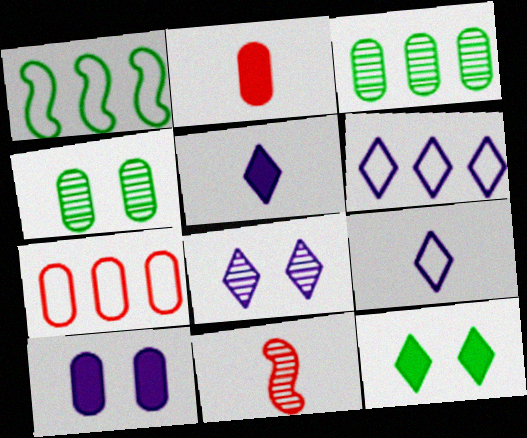[[1, 2, 8], 
[1, 6, 7], 
[3, 8, 11], 
[5, 6, 8]]